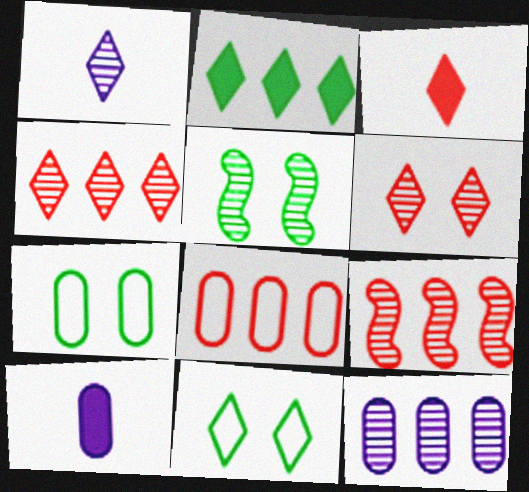[[9, 10, 11]]